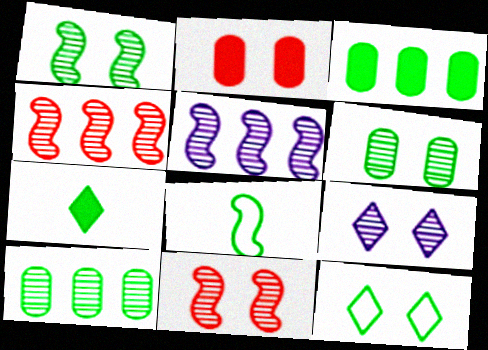[[6, 9, 11]]